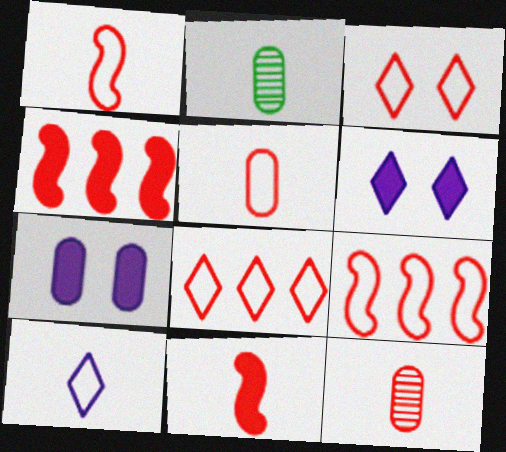[[2, 6, 9], 
[2, 10, 11], 
[3, 4, 12], 
[3, 5, 9]]